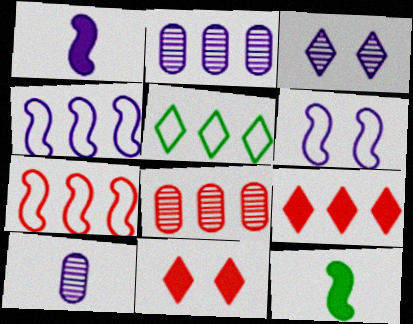[[7, 8, 9]]